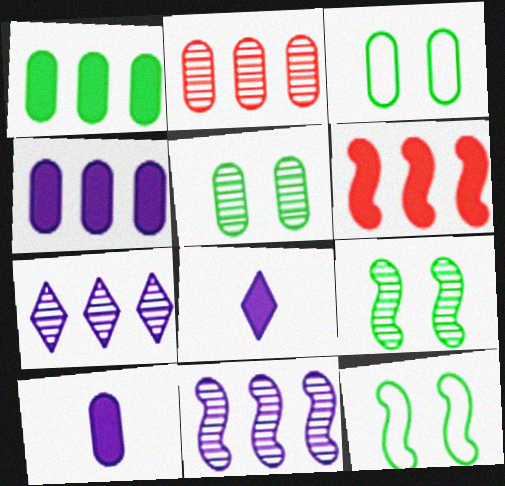[[2, 3, 10], 
[2, 8, 12]]